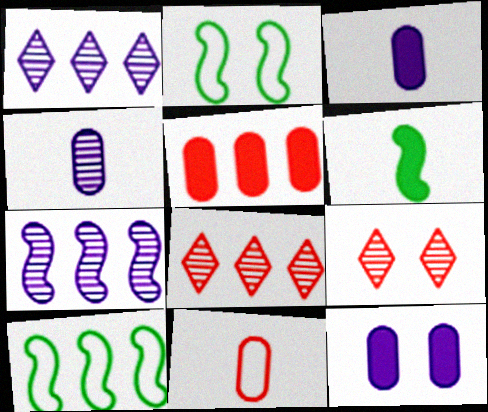[[1, 5, 10], 
[2, 3, 8], 
[2, 9, 12], 
[3, 9, 10]]